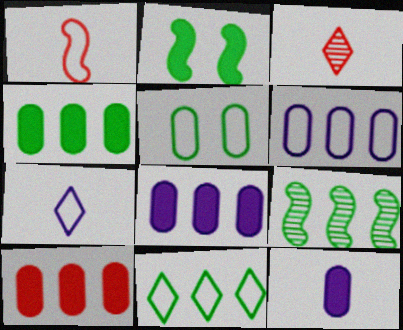[[2, 3, 6], 
[4, 8, 10], 
[4, 9, 11]]